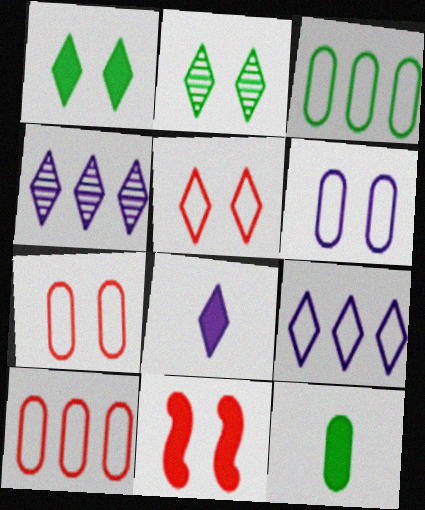[[2, 6, 11]]